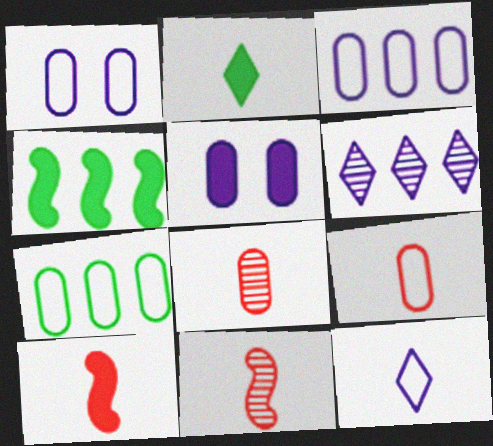[[1, 7, 9], 
[5, 7, 8]]